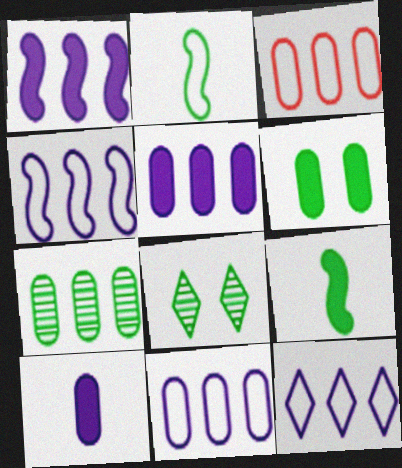[[3, 5, 7], 
[4, 11, 12]]